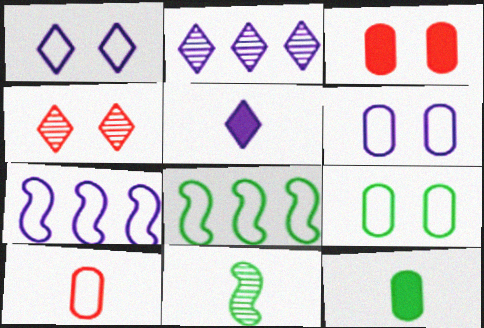[[1, 2, 5], 
[1, 8, 10], 
[4, 7, 12], 
[5, 10, 11]]